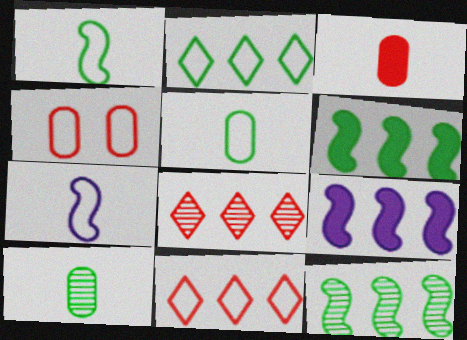[[2, 4, 7]]